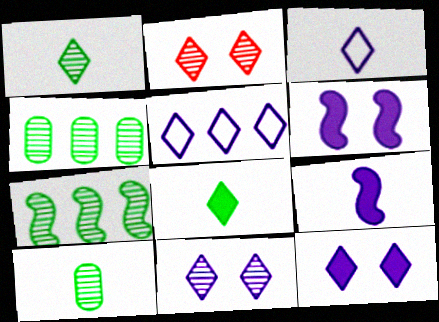[[2, 5, 8]]